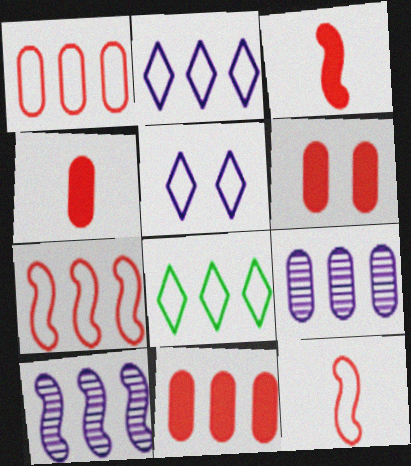[[4, 6, 11], 
[8, 10, 11]]